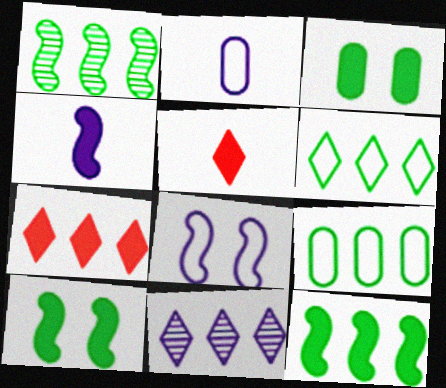[[3, 4, 7], 
[6, 7, 11]]